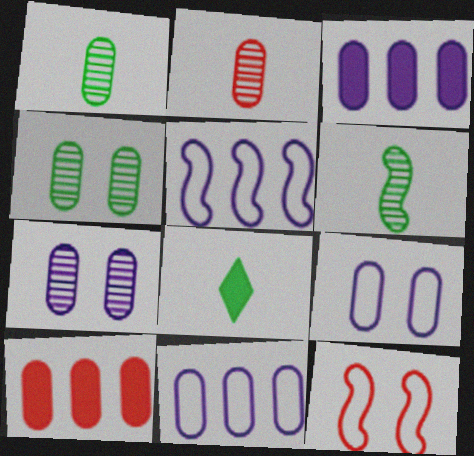[[1, 9, 10]]